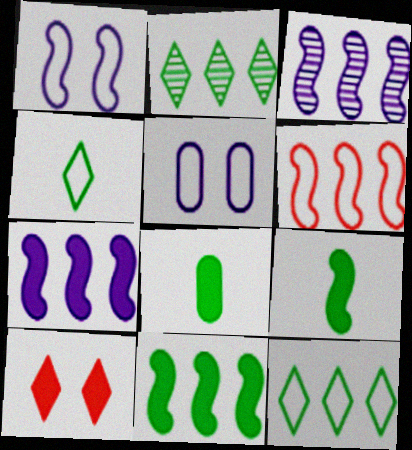[[3, 6, 11], 
[4, 5, 6], 
[7, 8, 10]]